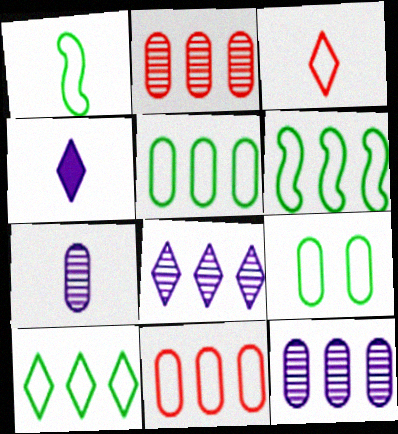[[1, 9, 10], 
[5, 6, 10]]